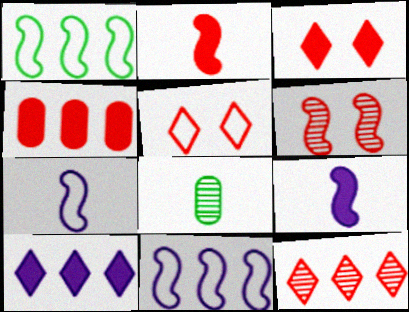[[1, 6, 9], 
[2, 3, 4], 
[3, 8, 11]]